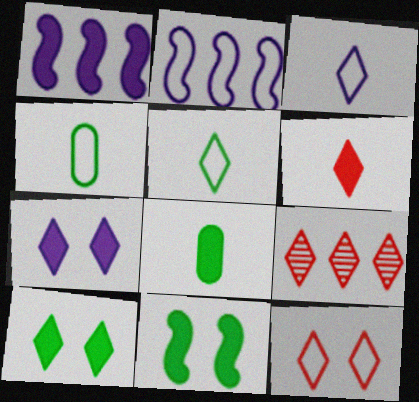[[2, 4, 12], 
[3, 9, 10], 
[5, 7, 9], 
[6, 9, 12]]